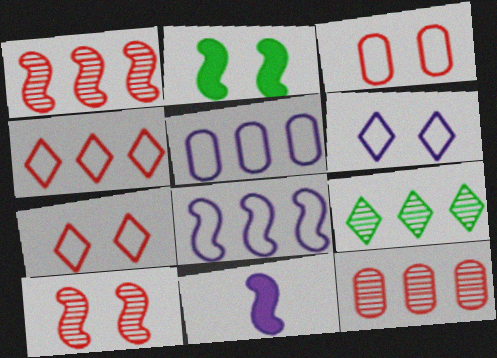[[3, 9, 11]]